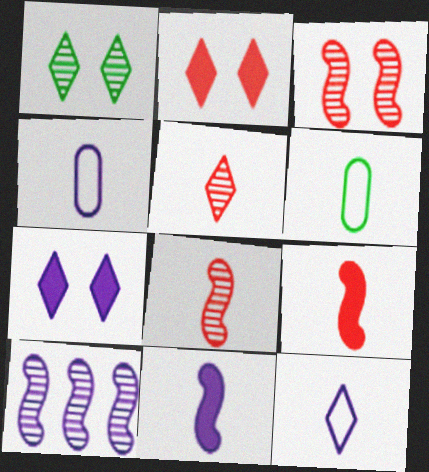[[2, 6, 10], 
[4, 7, 10], 
[5, 6, 11]]